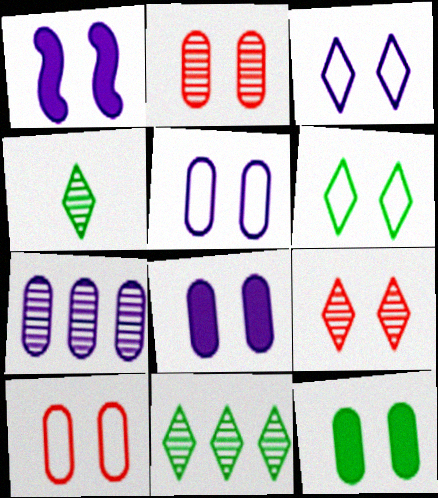[[1, 2, 6], 
[2, 5, 12]]